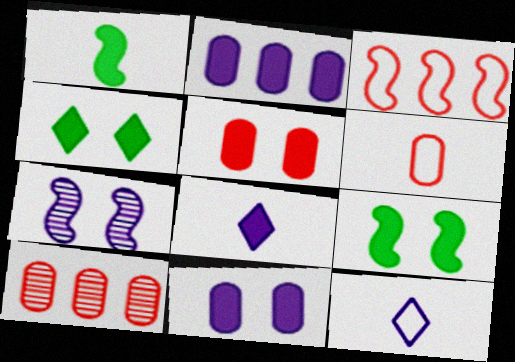[[1, 3, 7], 
[2, 7, 12], 
[5, 6, 10], 
[9, 10, 12]]